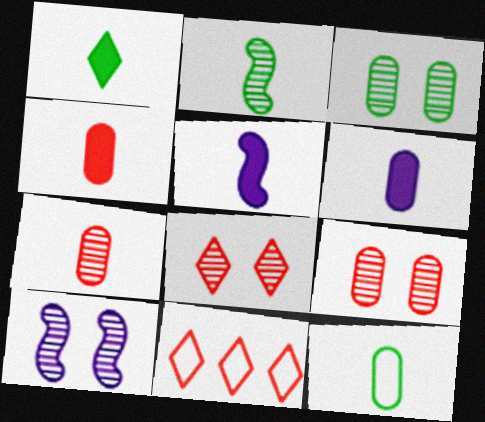[[1, 2, 12], 
[1, 4, 5], 
[3, 5, 11], 
[3, 8, 10], 
[6, 7, 12]]